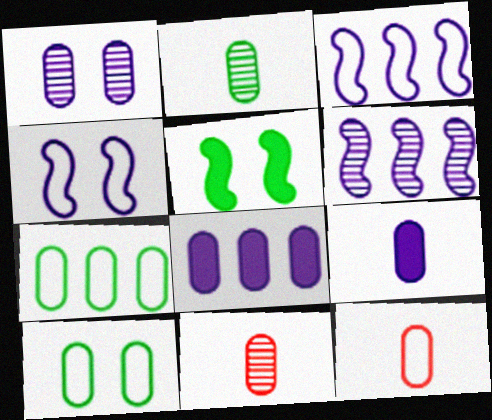[[2, 9, 12], 
[8, 10, 11]]